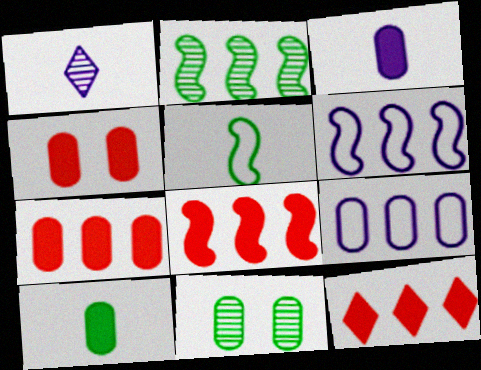[[2, 6, 8], 
[2, 9, 12], 
[7, 8, 12]]